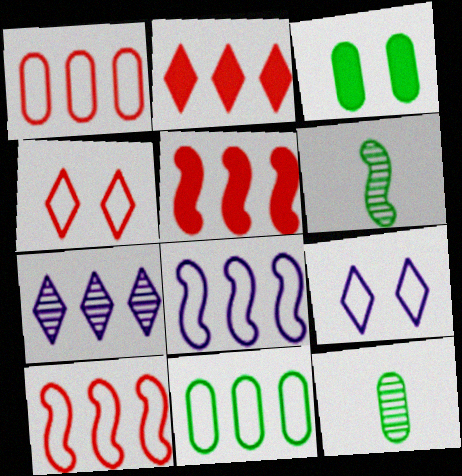[[3, 11, 12], 
[5, 7, 11], 
[5, 9, 12]]